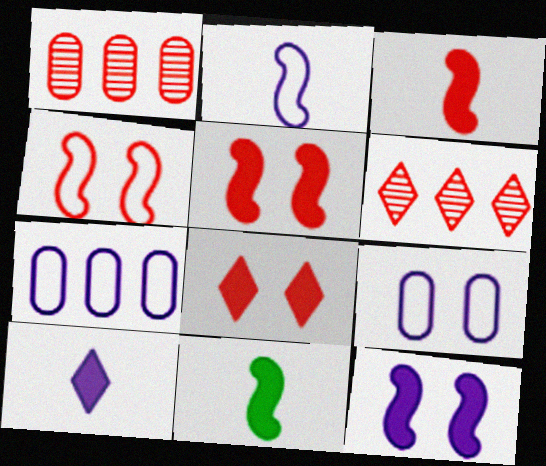[[6, 9, 11]]